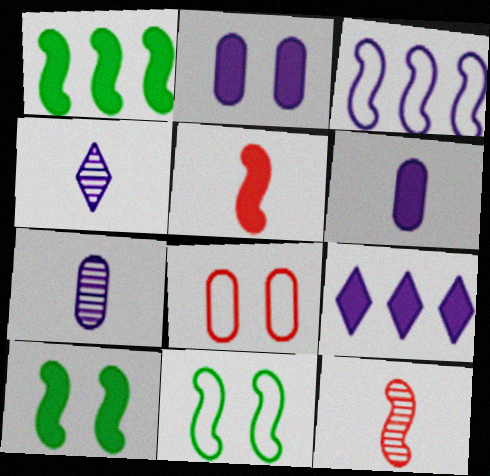[[1, 4, 8], 
[2, 3, 4], 
[3, 10, 12]]